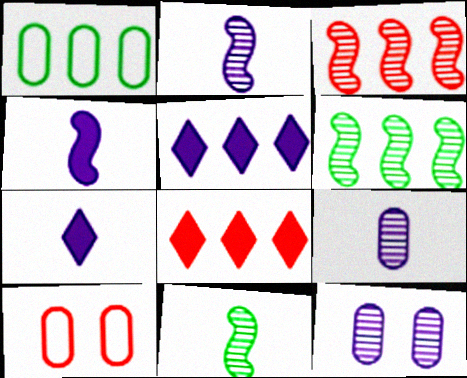[[1, 3, 5], 
[5, 10, 11], 
[6, 7, 10]]